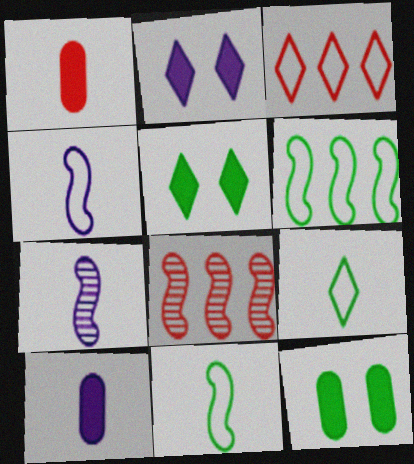[[1, 7, 9], 
[3, 7, 12]]